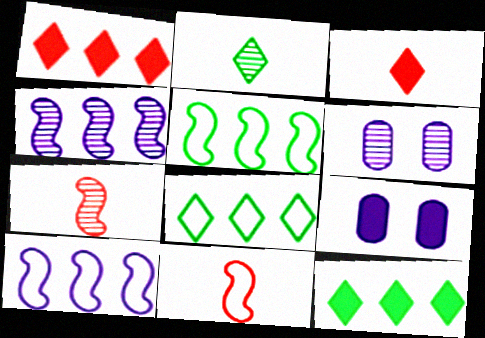[[3, 5, 6], 
[6, 11, 12], 
[7, 8, 9]]